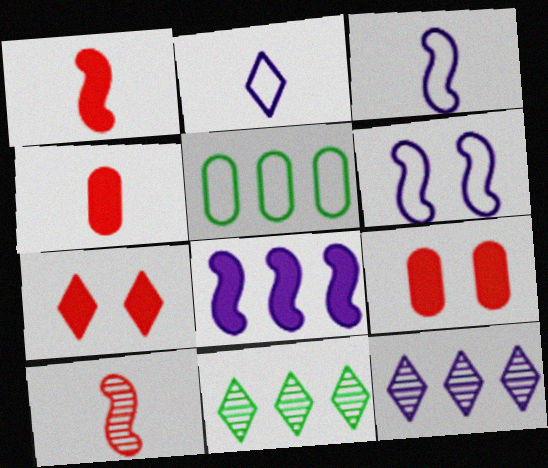[[2, 7, 11], 
[3, 9, 11], 
[4, 6, 11]]